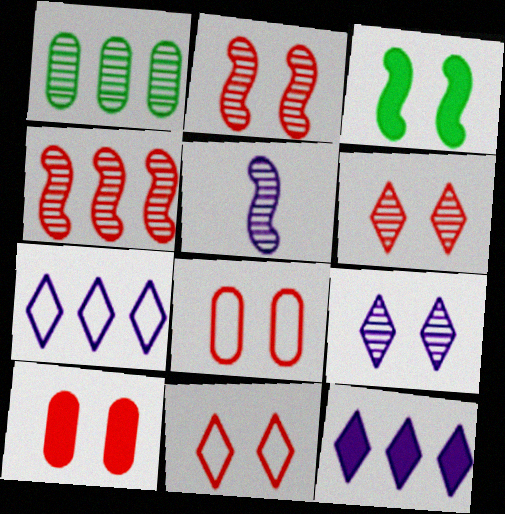[[1, 5, 6], 
[2, 10, 11], 
[3, 8, 9]]